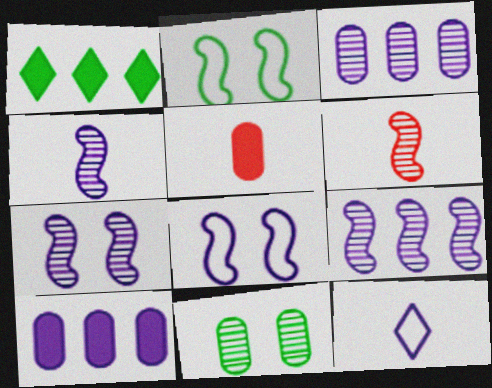[[4, 7, 9], 
[7, 10, 12]]